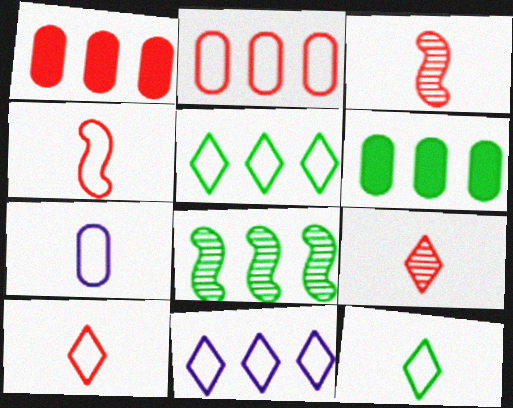[[1, 8, 11], 
[4, 7, 12], 
[5, 6, 8]]